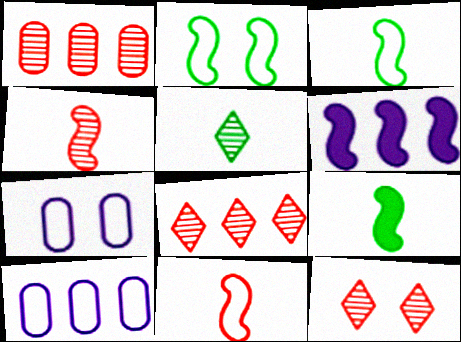[[1, 4, 12], 
[2, 4, 6], 
[7, 8, 9], 
[9, 10, 12]]